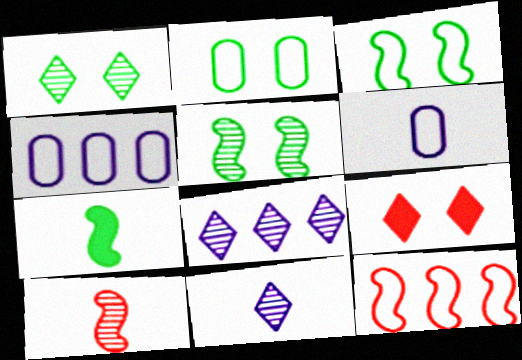[]